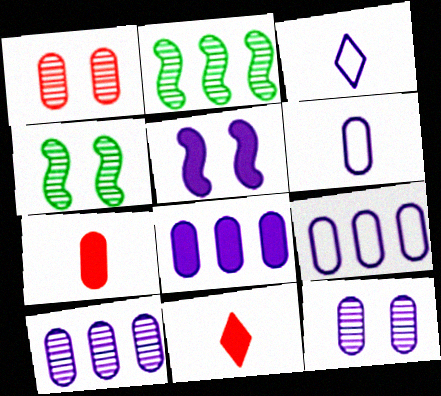[[3, 5, 10], 
[4, 9, 11], 
[6, 8, 12], 
[8, 9, 10]]